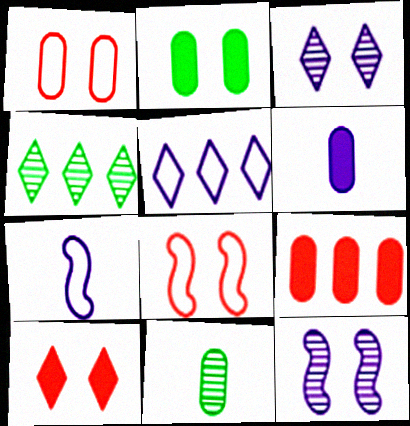[[2, 3, 8], 
[2, 6, 9], 
[4, 6, 8], 
[5, 6, 12]]